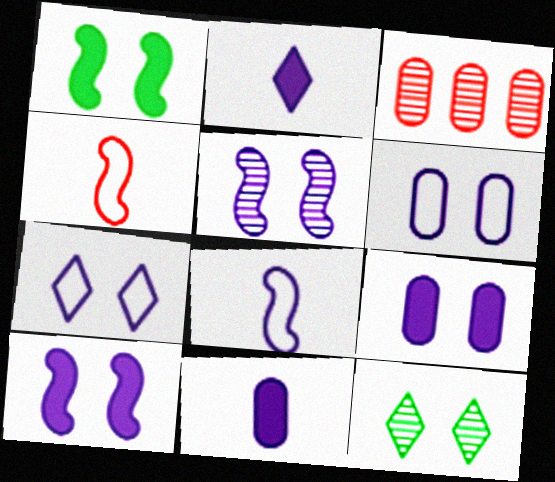[[5, 7, 9]]